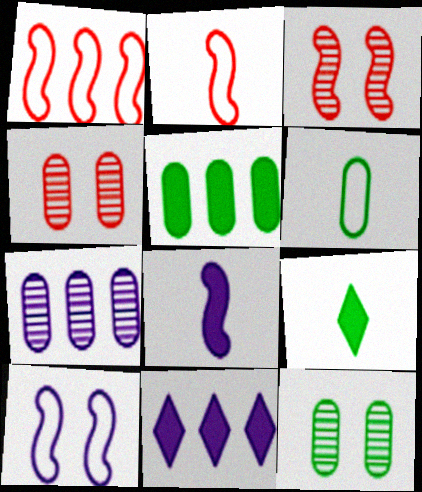[[2, 11, 12], 
[3, 6, 11], 
[5, 6, 12]]